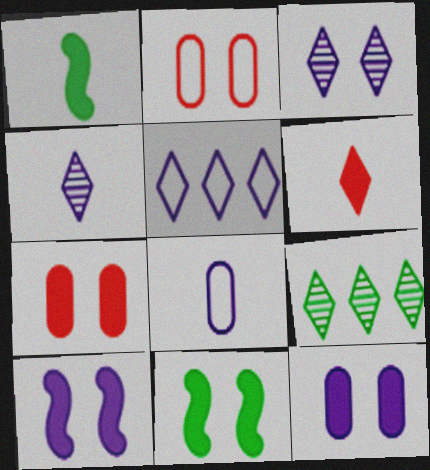[[2, 3, 11]]